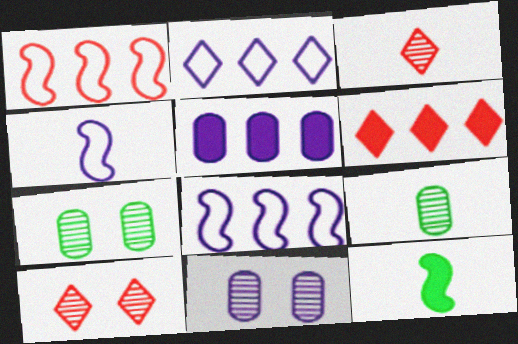[[4, 6, 7]]